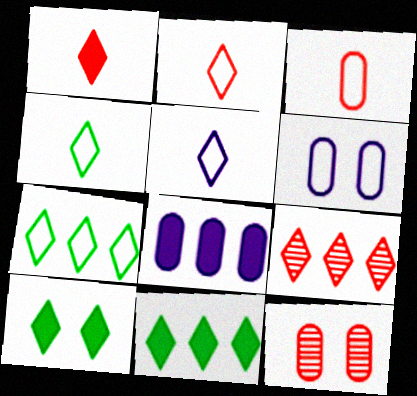[[2, 4, 5], 
[5, 9, 10]]